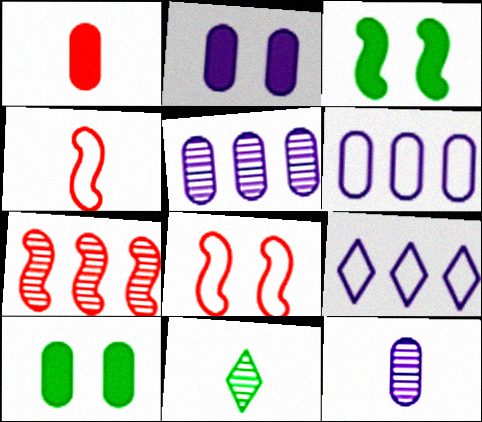[[2, 6, 12]]